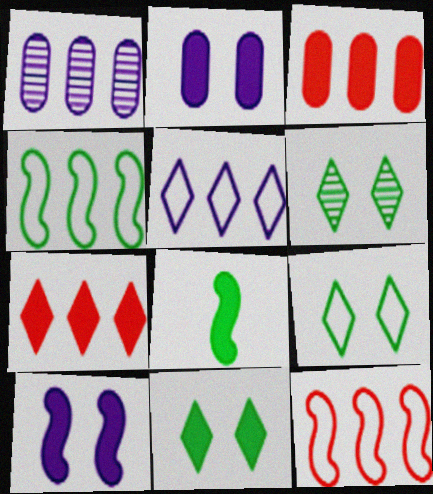[[1, 4, 7], 
[2, 7, 8], 
[6, 9, 11]]